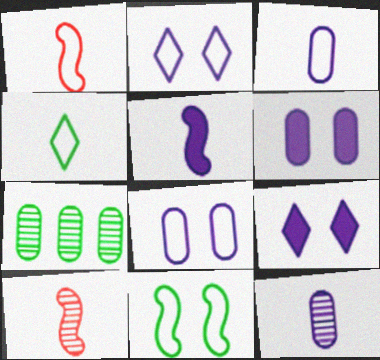[[1, 3, 4], 
[1, 7, 9]]